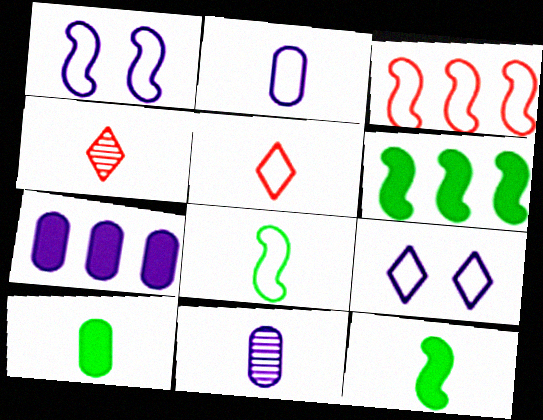[[1, 3, 8], 
[2, 4, 12], 
[2, 5, 8], 
[5, 11, 12]]